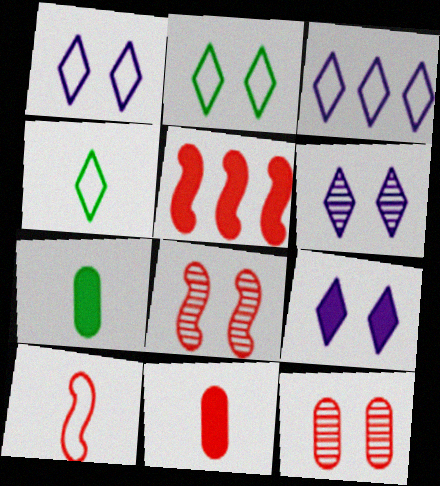[[1, 6, 9], 
[3, 7, 8], 
[5, 7, 9], 
[5, 8, 10]]